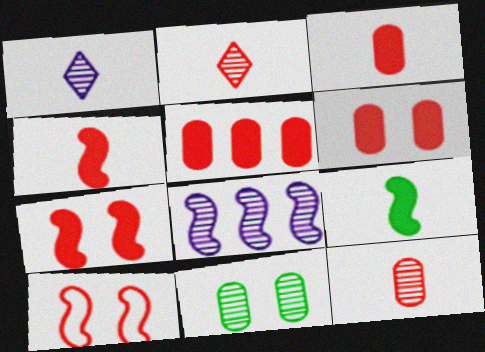[[2, 5, 10], 
[2, 8, 11], 
[3, 5, 6], 
[8, 9, 10]]